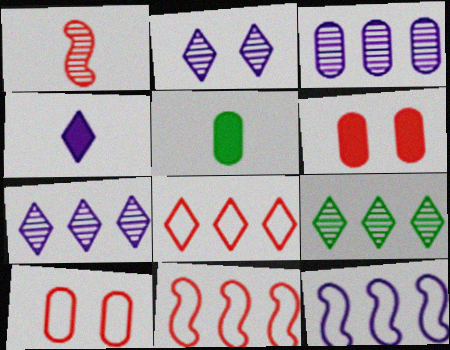[[1, 6, 8], 
[2, 5, 11], 
[3, 5, 10]]